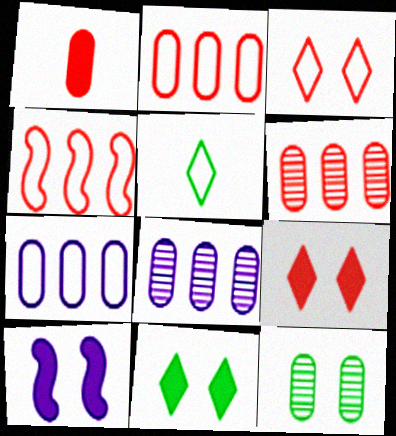[[1, 7, 12], 
[3, 10, 12], 
[5, 6, 10]]